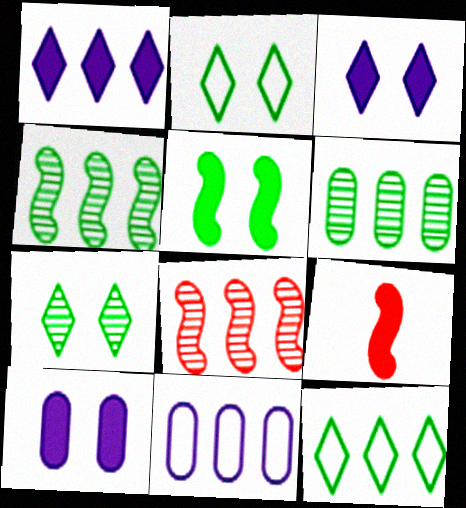[[7, 9, 11]]